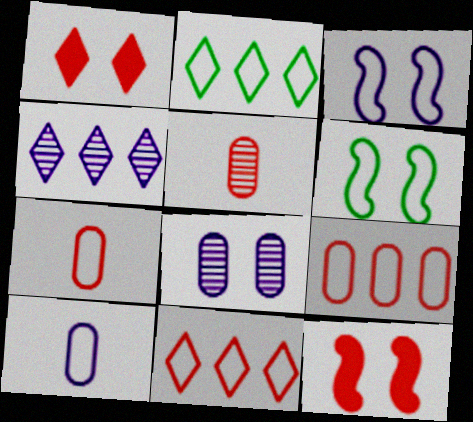[[1, 6, 8], 
[2, 3, 7], 
[5, 11, 12], 
[6, 10, 11]]